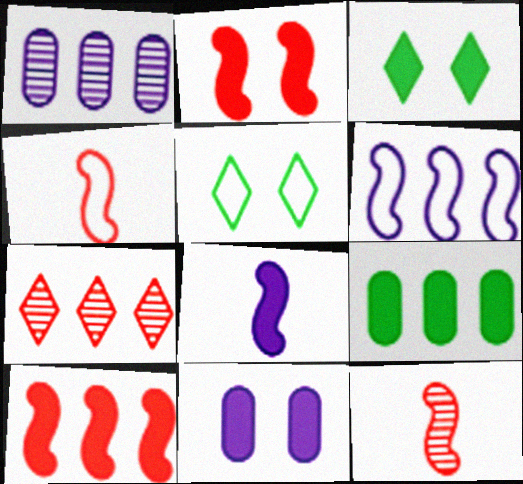[[1, 3, 4], 
[2, 3, 11], 
[6, 7, 9]]